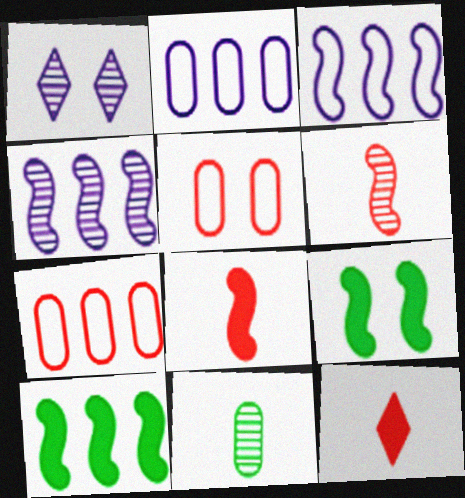[[1, 5, 9], 
[3, 6, 9]]